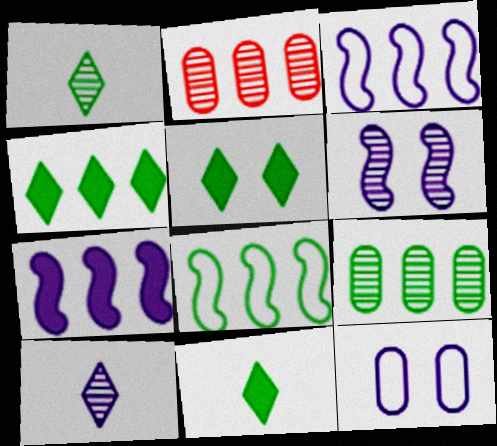[[1, 2, 6], 
[2, 3, 4], 
[4, 5, 11], 
[4, 8, 9], 
[7, 10, 12]]